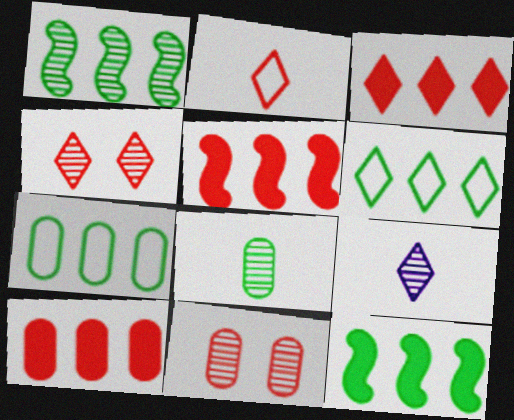[[1, 9, 11], 
[2, 3, 4], 
[2, 5, 11], 
[3, 5, 10]]